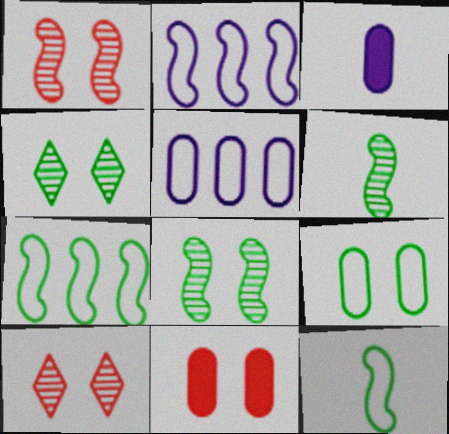[[3, 7, 10]]